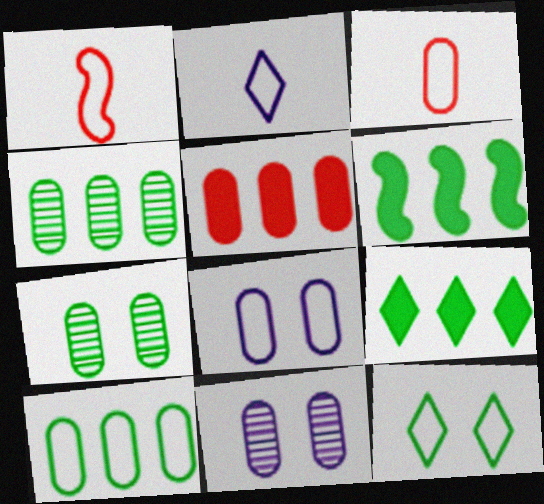[[1, 9, 11], 
[3, 8, 10]]